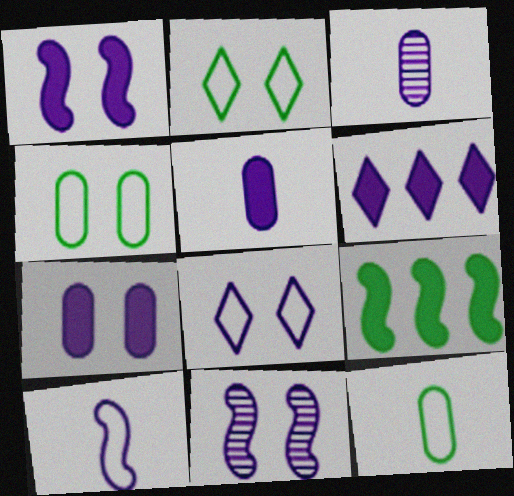[[1, 5, 6], 
[7, 8, 11]]